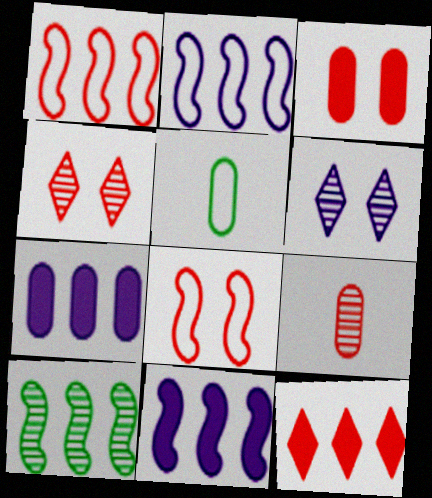[[1, 10, 11], 
[3, 4, 8], 
[4, 5, 11], 
[6, 9, 10], 
[8, 9, 12]]